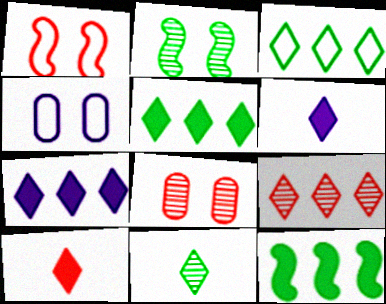[[3, 7, 9]]